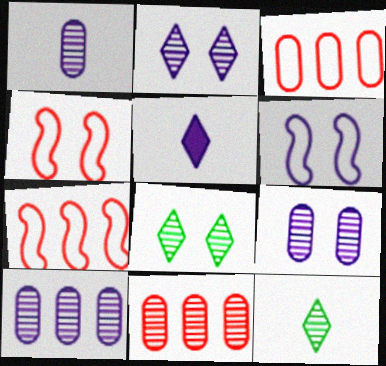[[1, 9, 10], 
[5, 6, 10]]